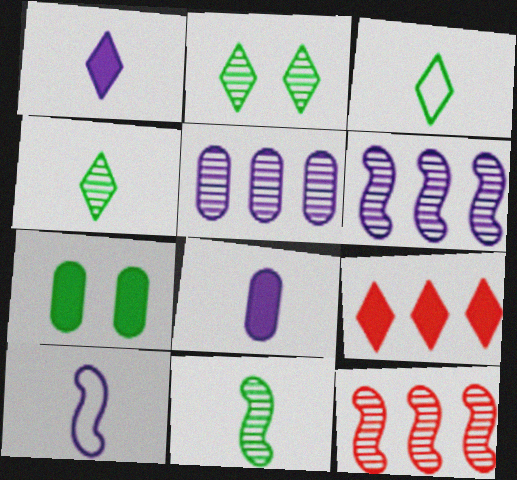[]